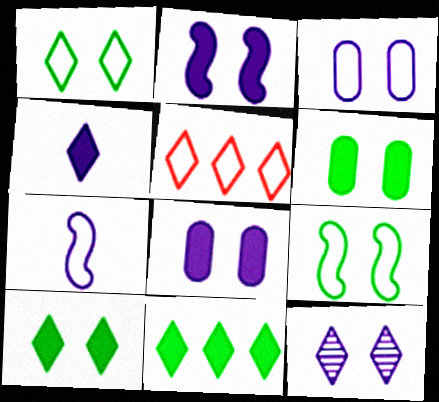[[2, 3, 12]]